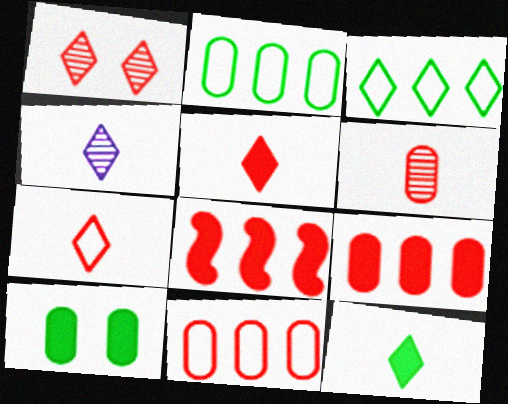[[4, 7, 12]]